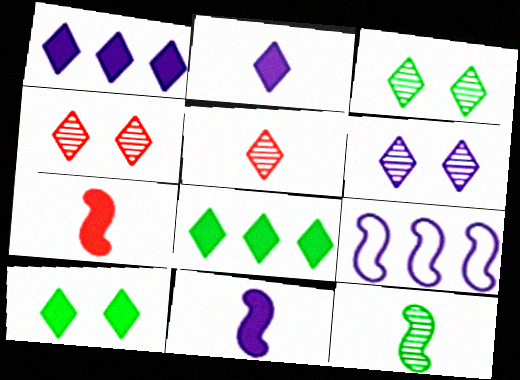[[3, 4, 6]]